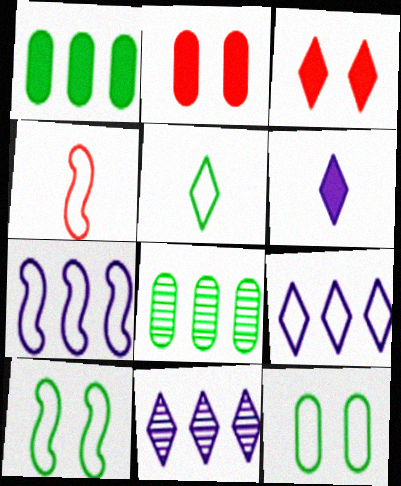[[3, 5, 11], 
[4, 7, 10], 
[4, 9, 12]]